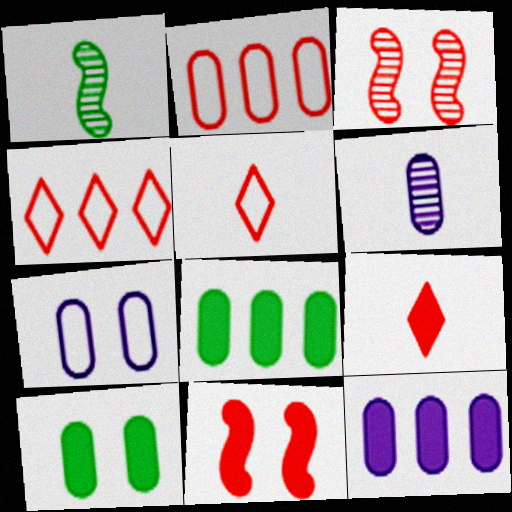[[2, 3, 9], 
[2, 6, 10], 
[6, 7, 12]]